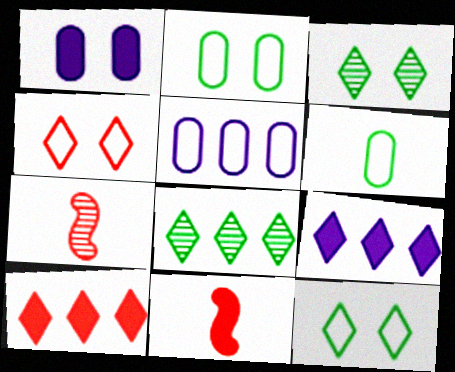[[2, 7, 9], 
[3, 5, 11]]